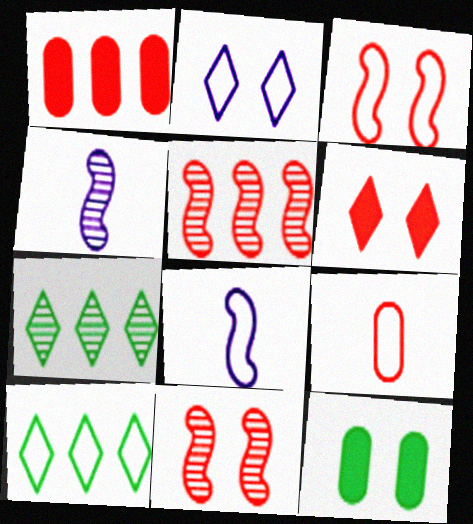[[2, 11, 12], 
[5, 6, 9]]